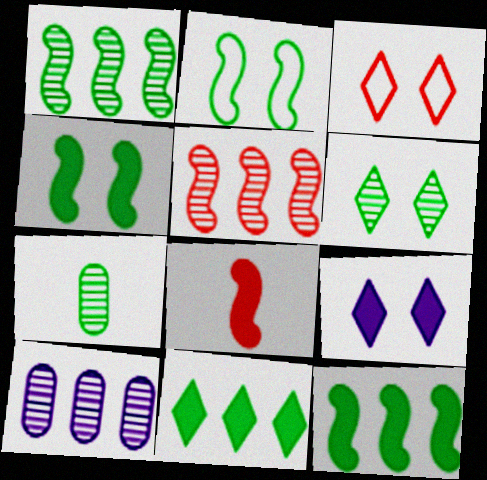[[1, 6, 7], 
[2, 7, 11], 
[3, 6, 9]]